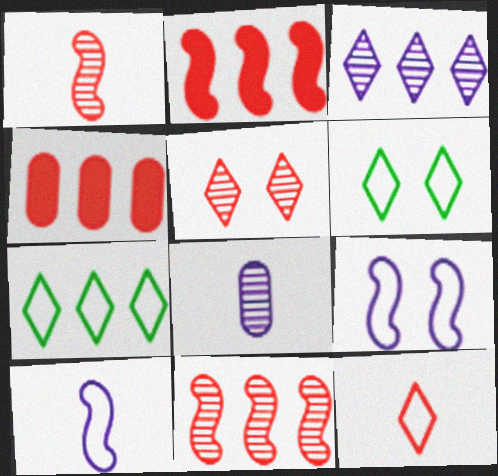[[2, 6, 8]]